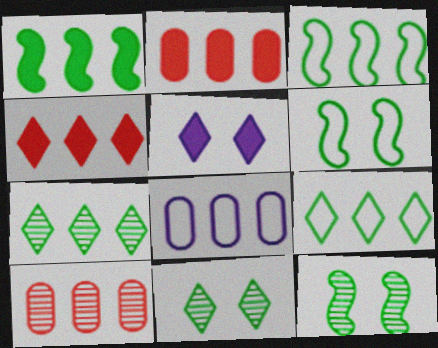[]